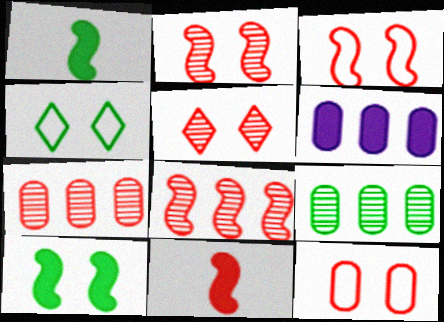[[1, 4, 9], 
[3, 8, 11]]